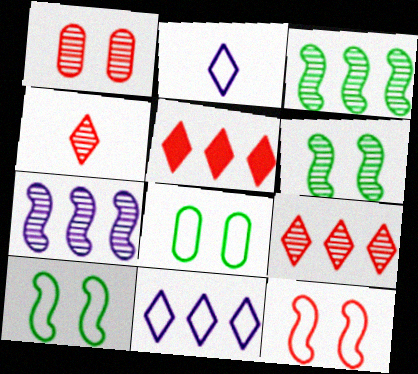[]